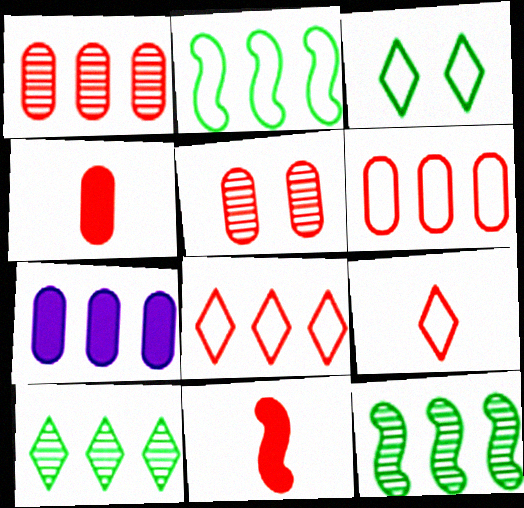[[4, 5, 6], 
[5, 8, 11], 
[7, 8, 12]]